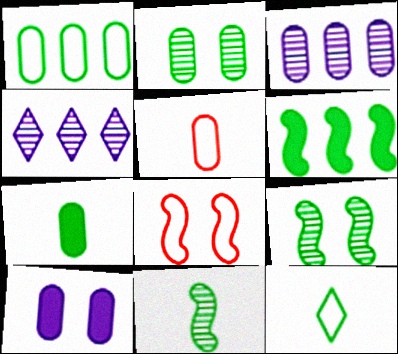[[1, 2, 7], 
[2, 6, 12], 
[4, 7, 8], 
[7, 11, 12]]